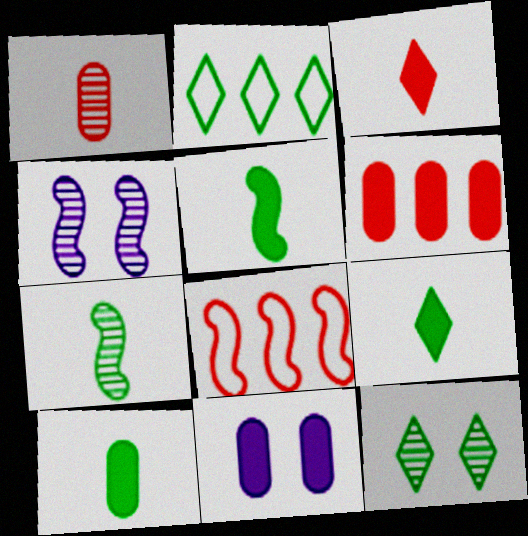[[2, 9, 12], 
[4, 5, 8], 
[5, 9, 10], 
[6, 10, 11]]